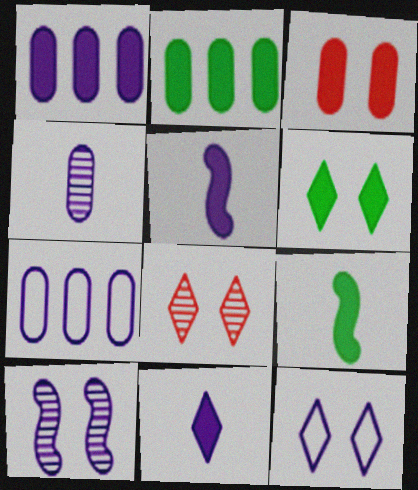[[2, 6, 9], 
[6, 8, 12], 
[7, 8, 9], 
[7, 10, 11]]